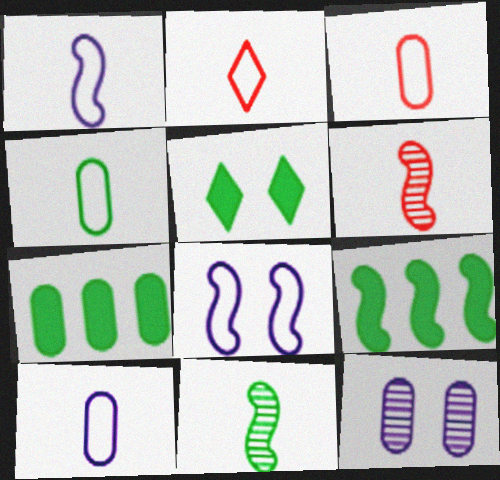[[1, 2, 4], 
[2, 9, 12], 
[3, 4, 10], 
[3, 7, 12], 
[6, 8, 9]]